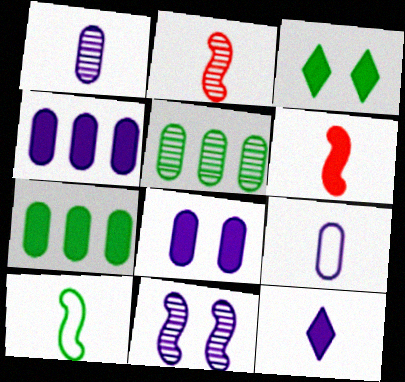[[3, 4, 6], 
[3, 5, 10]]